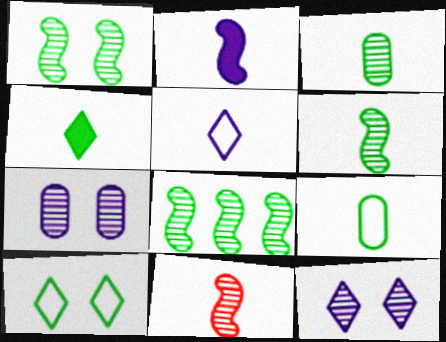[[1, 6, 8], 
[4, 6, 9]]